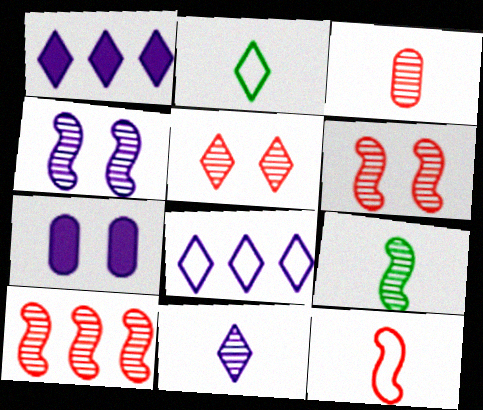[[1, 2, 5], 
[2, 7, 10], 
[3, 5, 10], 
[3, 9, 11], 
[4, 9, 10]]